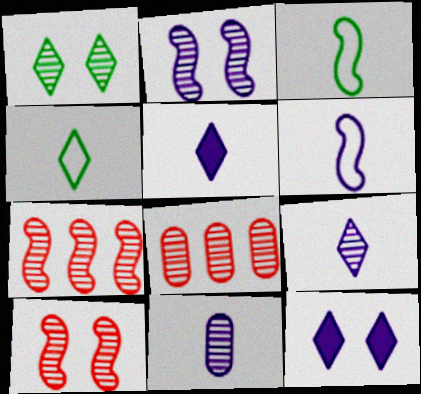[[1, 7, 11], 
[3, 8, 12], 
[5, 6, 11]]